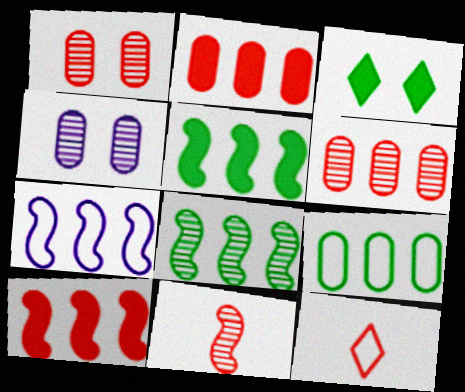[[1, 10, 12], 
[4, 5, 12], 
[7, 8, 10]]